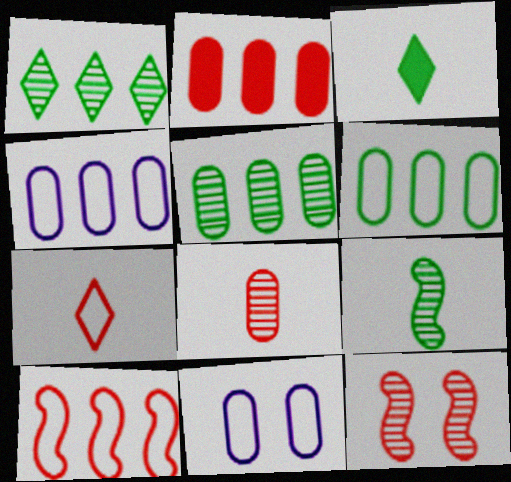[[2, 4, 5], 
[2, 7, 12], 
[3, 4, 12]]